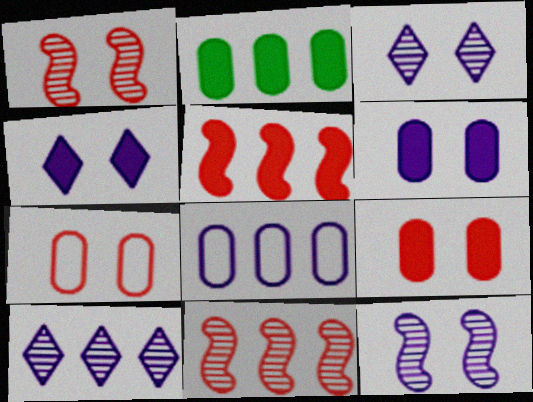[]